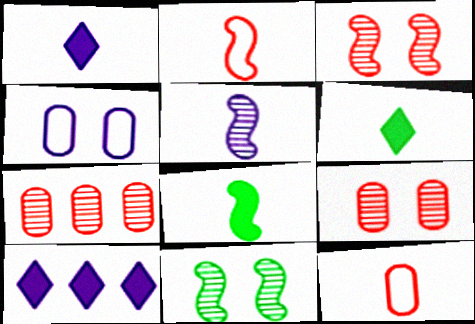[[2, 5, 8], 
[4, 5, 10], 
[5, 6, 12], 
[10, 11, 12]]